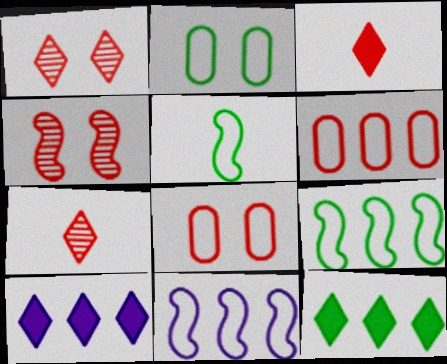[[3, 4, 6]]